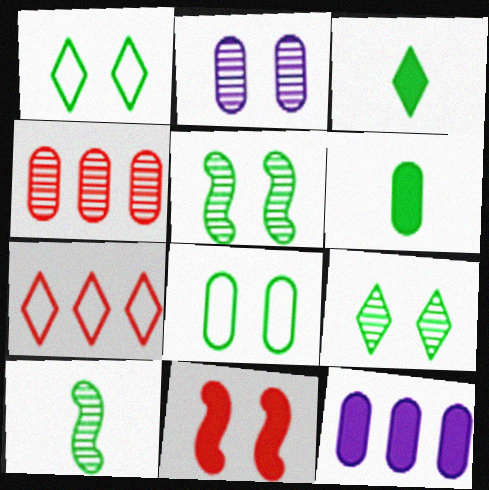[[1, 2, 11], 
[3, 11, 12]]